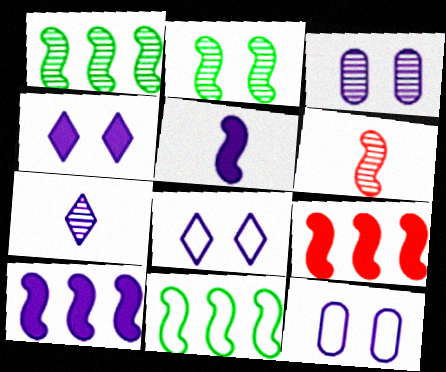[[7, 10, 12]]